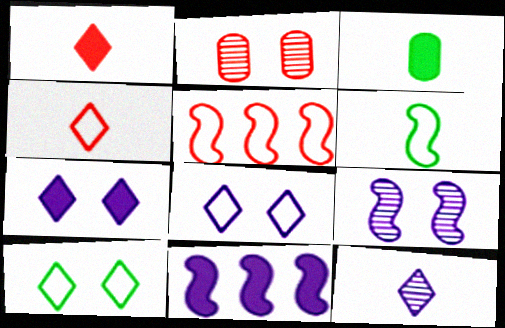[[1, 2, 5]]